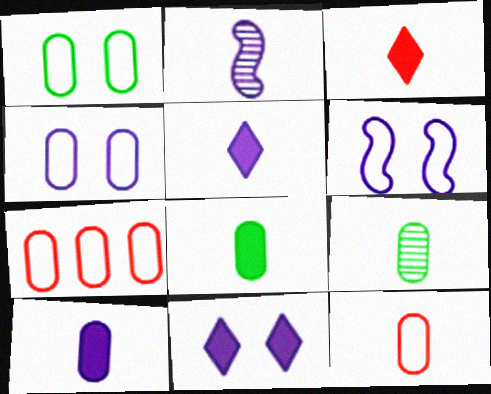[[9, 10, 12]]